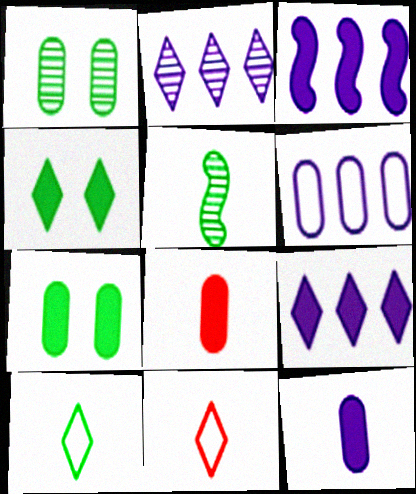[[1, 3, 11], 
[1, 6, 8], 
[2, 3, 6], 
[2, 4, 11], 
[3, 4, 8], 
[5, 11, 12]]